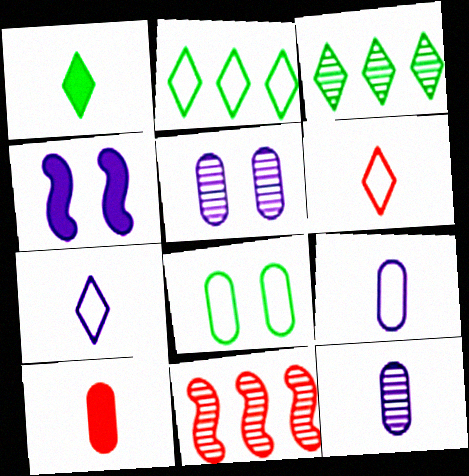[]